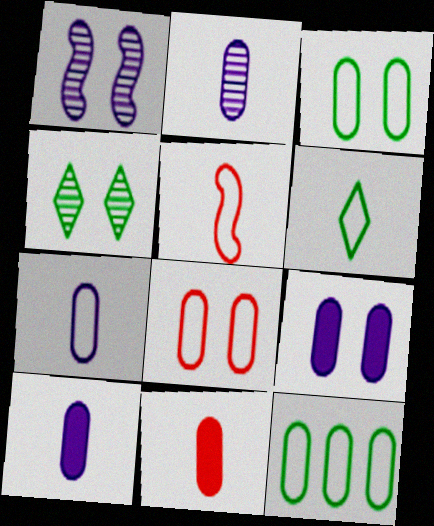[[2, 7, 10], 
[5, 6, 7], 
[7, 8, 12]]